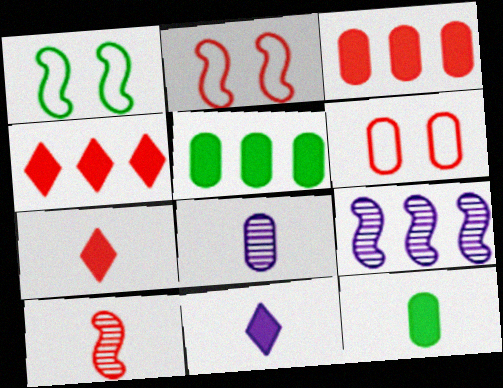[[1, 4, 8], 
[4, 6, 10], 
[5, 6, 8]]